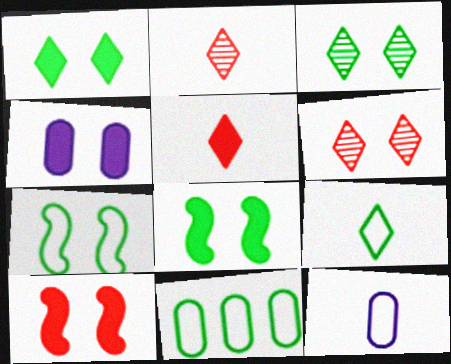[[1, 4, 10], 
[4, 6, 7], 
[7, 9, 11]]